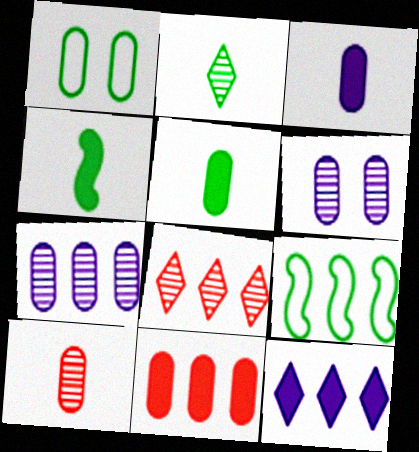[]